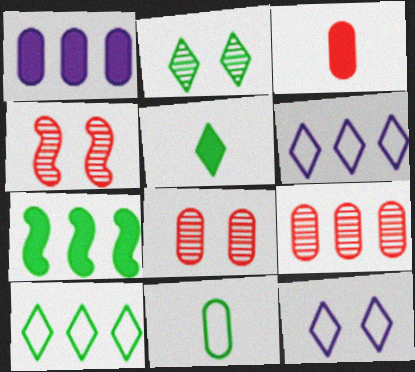[[1, 8, 11], 
[2, 5, 10], 
[2, 7, 11], 
[6, 7, 9]]